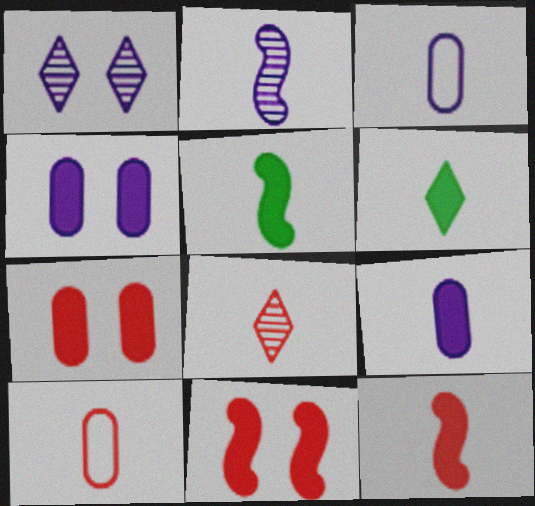[[2, 6, 10], 
[3, 5, 8], 
[6, 9, 12], 
[8, 10, 12]]